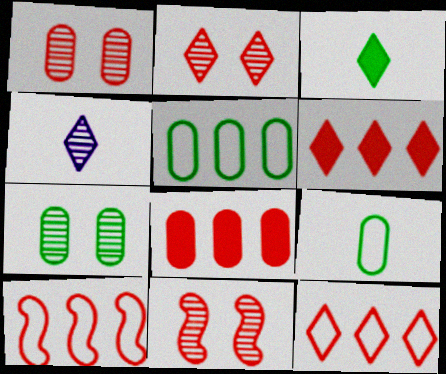[[1, 2, 11]]